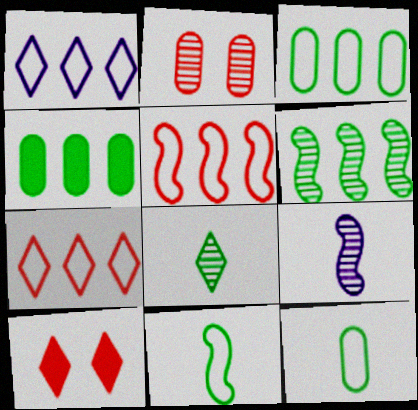[[1, 3, 5], 
[1, 8, 10], 
[3, 9, 10]]